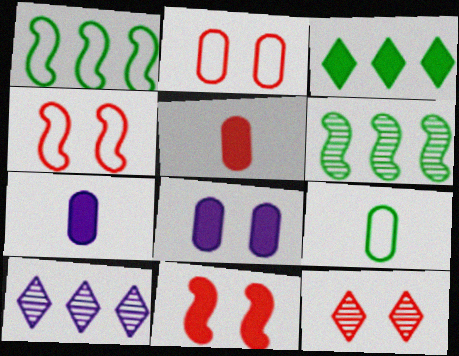[[1, 7, 12], 
[2, 11, 12], 
[3, 7, 11], 
[9, 10, 11]]